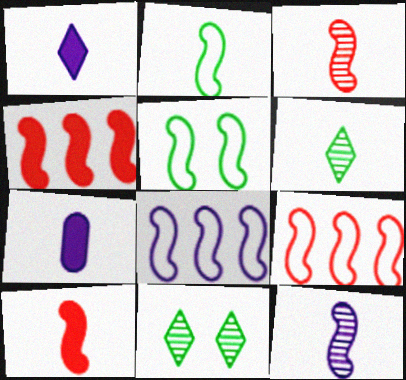[[2, 10, 12], 
[4, 5, 12], 
[7, 9, 11]]